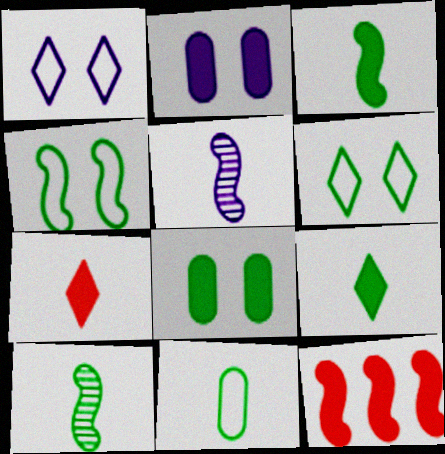[[2, 9, 12], 
[4, 5, 12], 
[5, 7, 11], 
[9, 10, 11]]